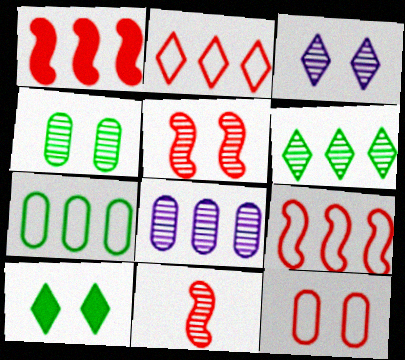[[3, 4, 5]]